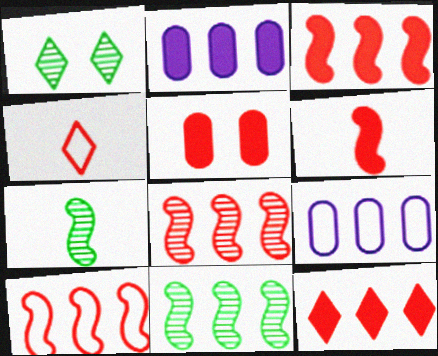[[1, 6, 9], 
[3, 8, 10], 
[4, 5, 8], 
[5, 6, 12], 
[9, 11, 12]]